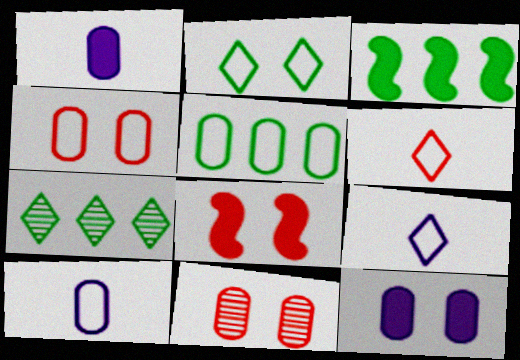[[1, 5, 11], 
[3, 5, 7], 
[3, 9, 11], 
[4, 5, 10], 
[7, 8, 10]]